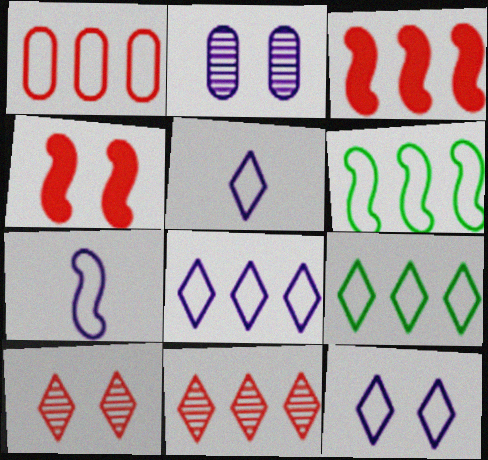[[1, 3, 11], 
[1, 6, 8], 
[5, 8, 12]]